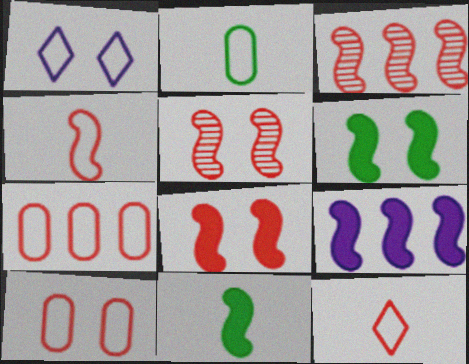[[3, 4, 8], 
[8, 9, 11]]